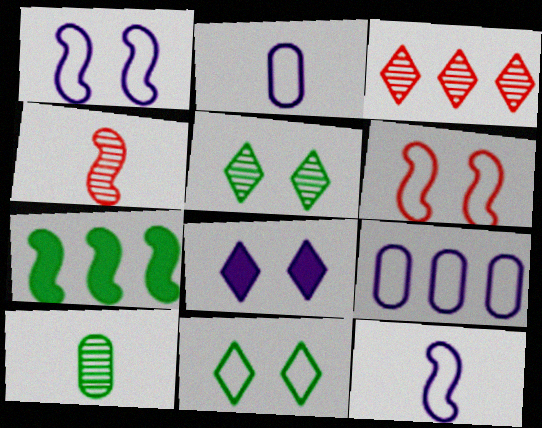[[1, 4, 7], 
[3, 7, 9], 
[7, 10, 11]]